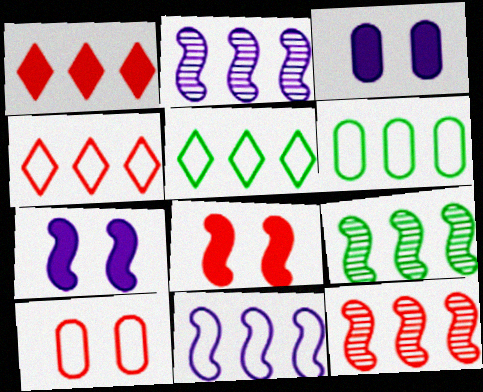[[1, 2, 6], 
[2, 9, 12], 
[4, 6, 11]]